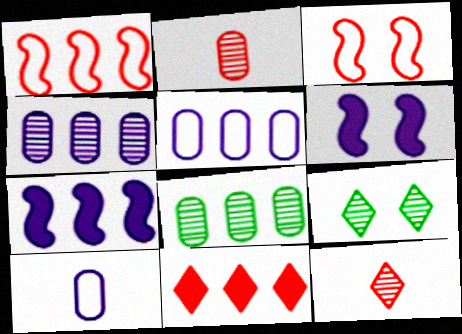[[2, 3, 11]]